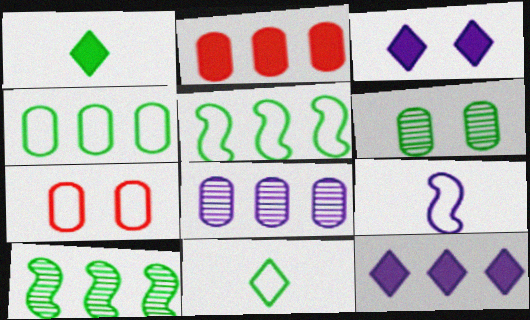[[1, 5, 6], 
[2, 4, 8], 
[3, 8, 9]]